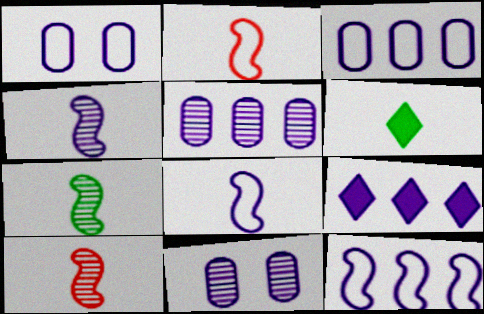[[1, 4, 9], 
[4, 7, 10], 
[5, 9, 12], 
[8, 9, 11]]